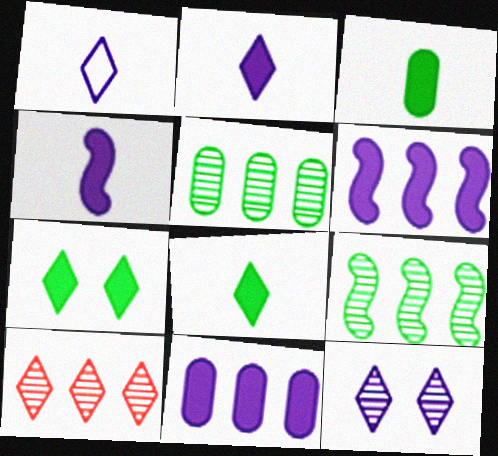[[1, 7, 10]]